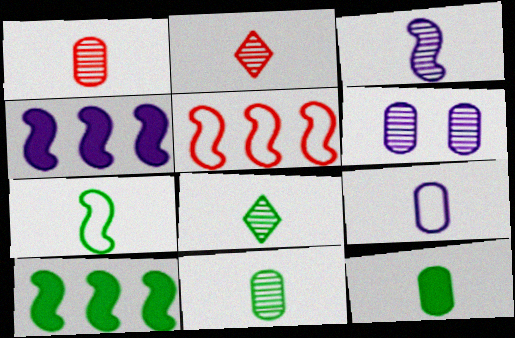[[1, 3, 8], 
[1, 9, 12], 
[2, 3, 11], 
[7, 8, 12]]